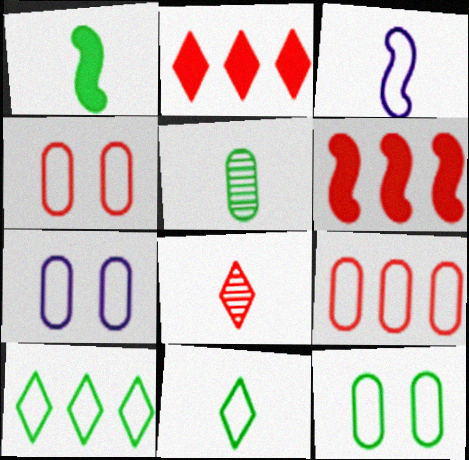[[1, 5, 11], 
[3, 4, 10], 
[4, 6, 8], 
[4, 7, 12]]